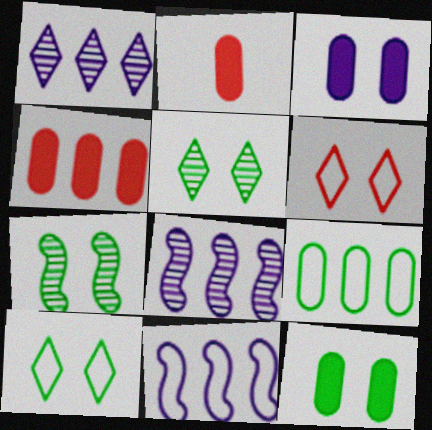[[2, 5, 11], 
[2, 8, 10], 
[3, 6, 7], 
[7, 10, 12]]